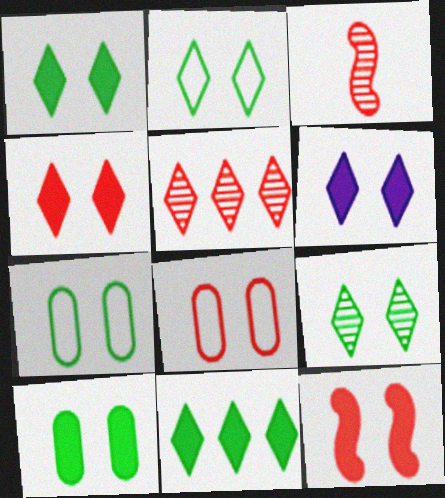[[1, 2, 9], 
[1, 4, 6], 
[6, 10, 12]]